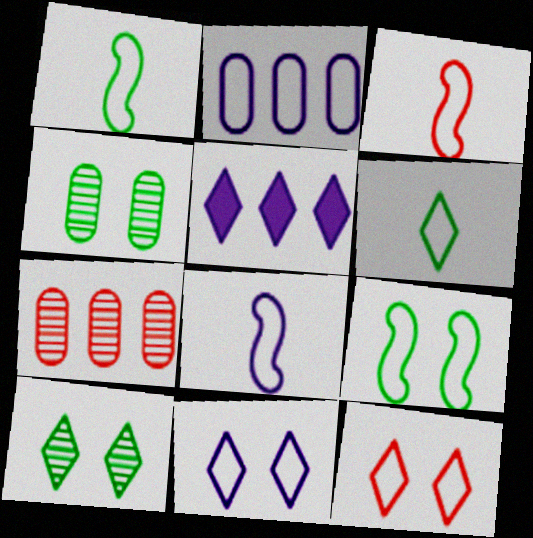[[1, 2, 12], 
[1, 3, 8], 
[2, 8, 11], 
[3, 4, 5]]